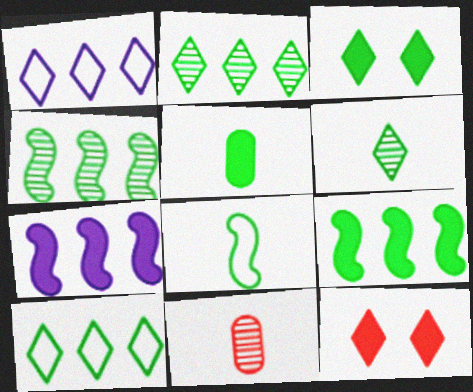[[1, 6, 12], 
[3, 5, 9], 
[3, 6, 10], 
[5, 6, 8], 
[5, 7, 12]]